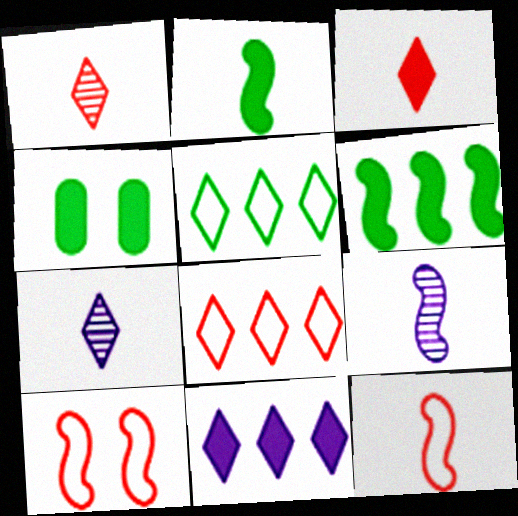[[2, 9, 12], 
[4, 8, 9], 
[6, 9, 10]]